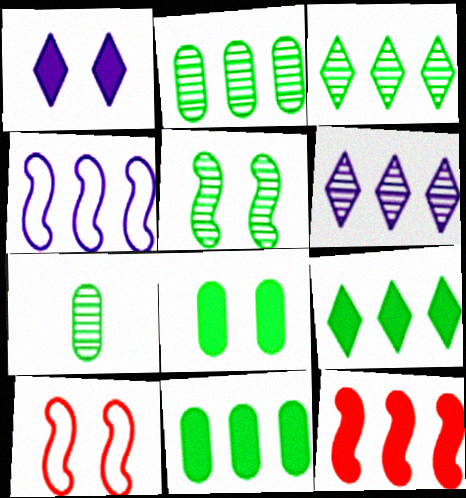[[3, 5, 7]]